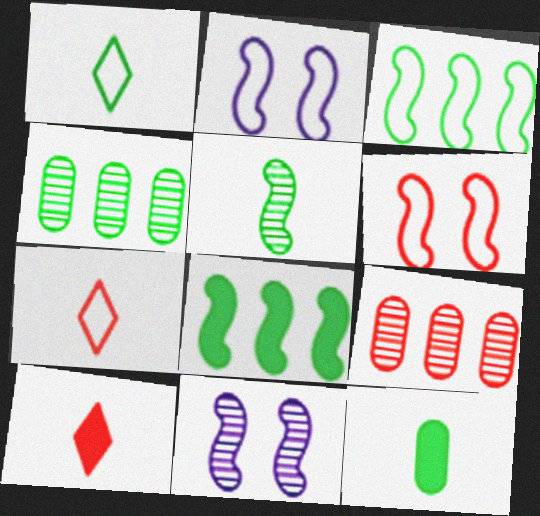[[1, 5, 12], 
[2, 4, 10], 
[6, 9, 10]]